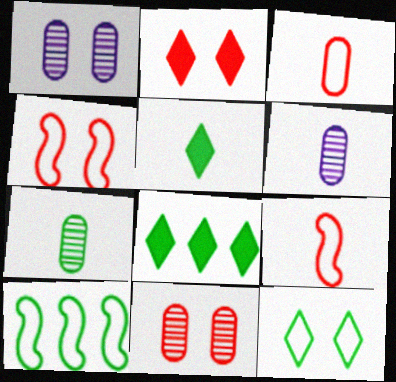[[1, 8, 9], 
[2, 4, 11], 
[2, 6, 10], 
[4, 6, 8], 
[5, 6, 9]]